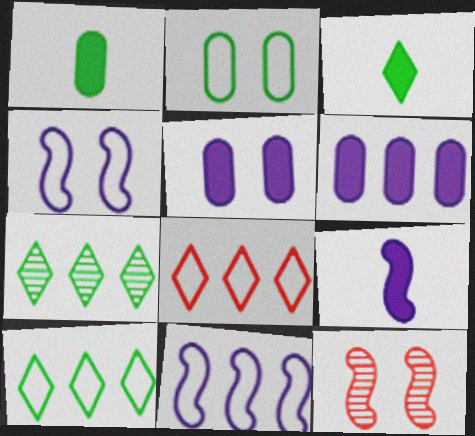[]